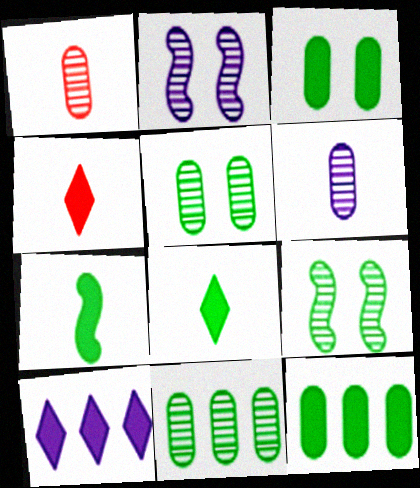[]